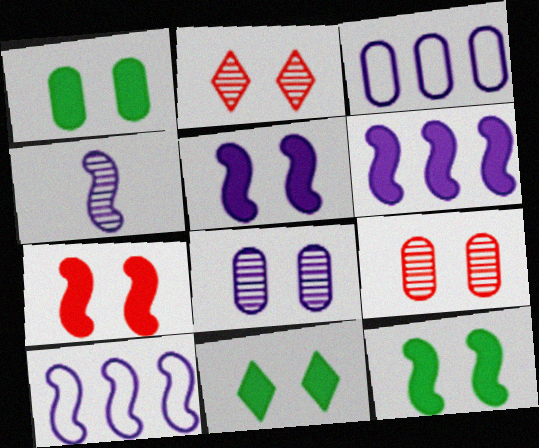[[1, 11, 12], 
[4, 5, 10], 
[5, 7, 12]]